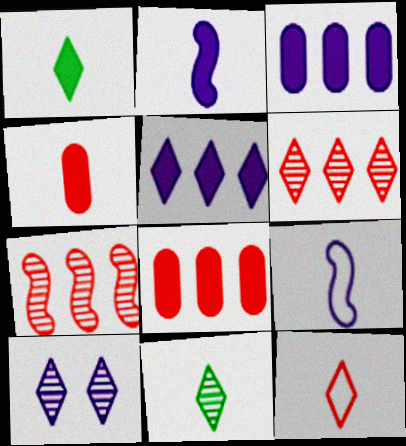[[1, 2, 4], 
[3, 9, 10], 
[4, 9, 11], 
[6, 10, 11]]